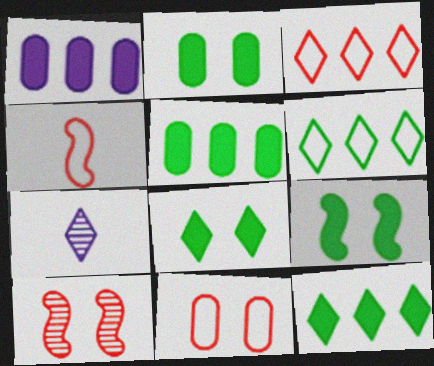[[2, 8, 9], 
[3, 4, 11], 
[3, 7, 8]]